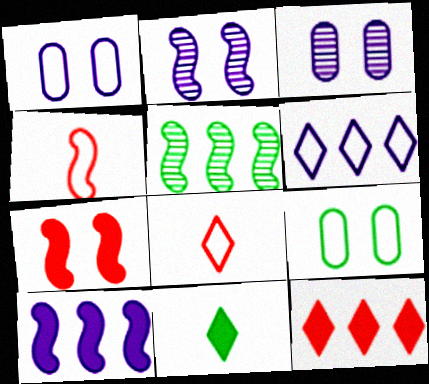[[4, 6, 9], 
[5, 9, 11]]